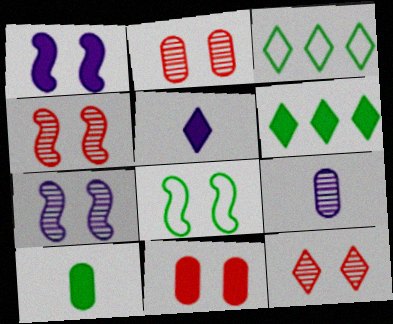[[1, 4, 8], 
[2, 4, 12], 
[3, 5, 12]]